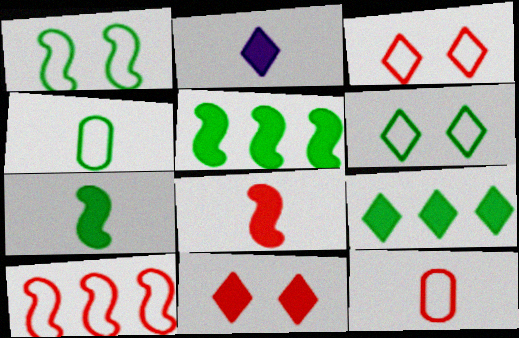[[2, 9, 11], 
[3, 10, 12]]